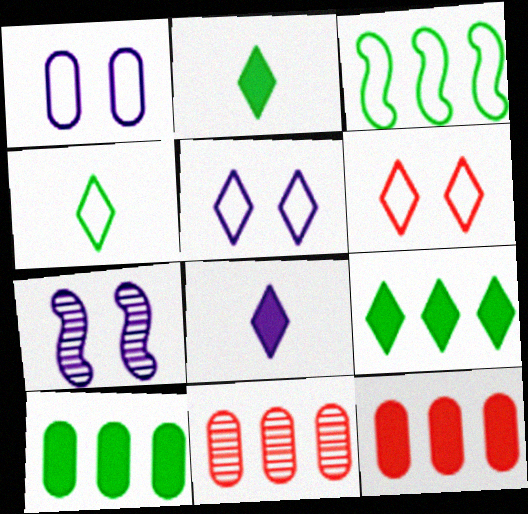[[4, 7, 12]]